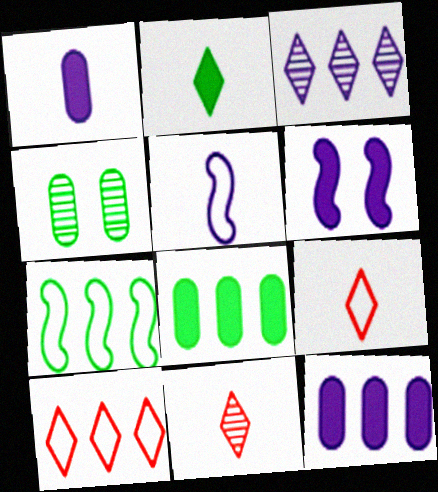[[2, 4, 7]]